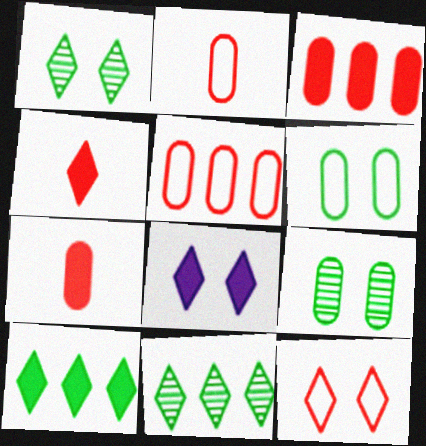[[1, 8, 12], 
[4, 8, 10]]